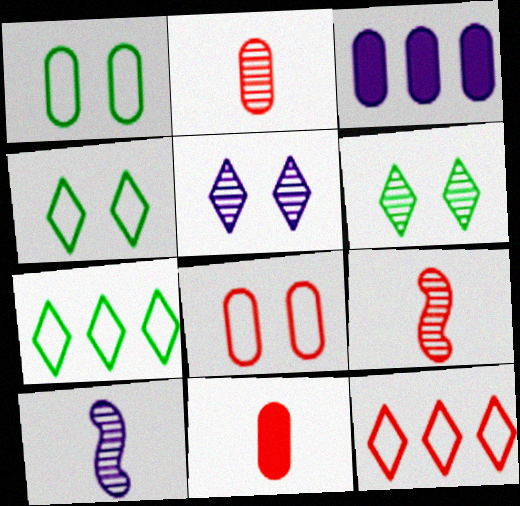[[1, 2, 3], 
[3, 4, 9]]